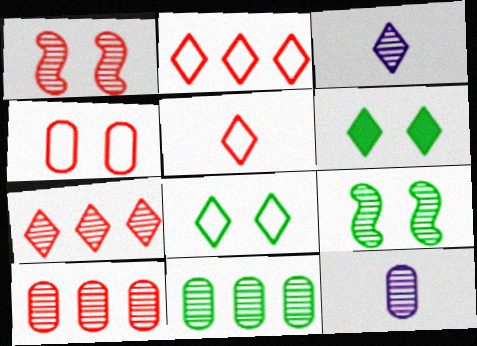[[1, 3, 11], 
[2, 3, 6], 
[3, 9, 10], 
[7, 9, 12]]